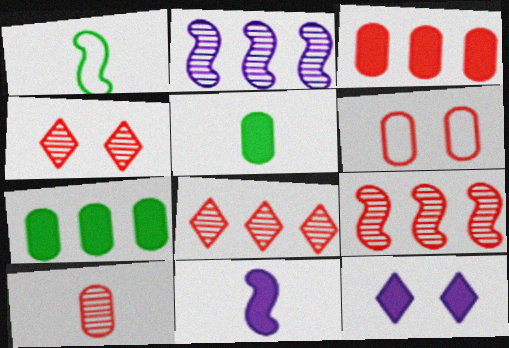[[3, 6, 10], 
[4, 9, 10]]